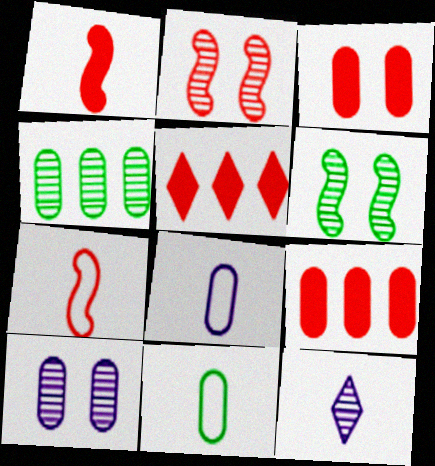[[1, 3, 5], 
[1, 11, 12], 
[2, 4, 12], 
[3, 4, 8], 
[5, 6, 8], 
[9, 10, 11]]